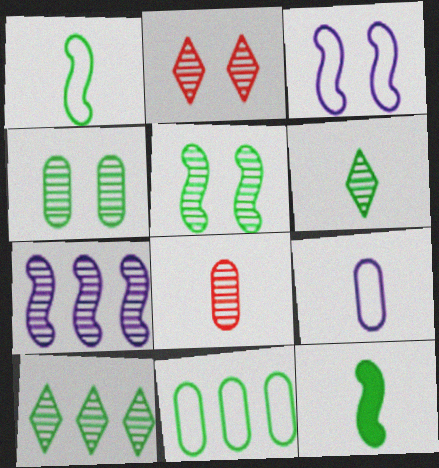[]